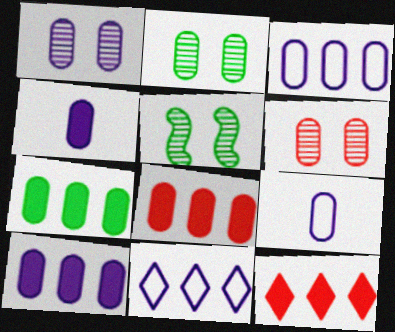[[1, 2, 6], 
[1, 3, 4], 
[1, 9, 10], 
[2, 8, 9], 
[5, 9, 12], 
[6, 7, 9], 
[7, 8, 10]]